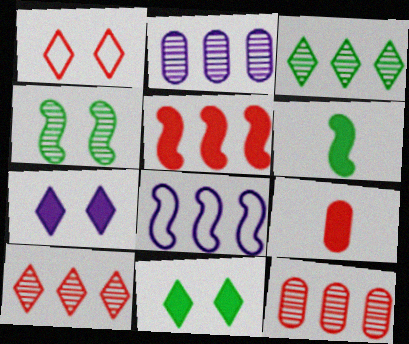[[1, 2, 6]]